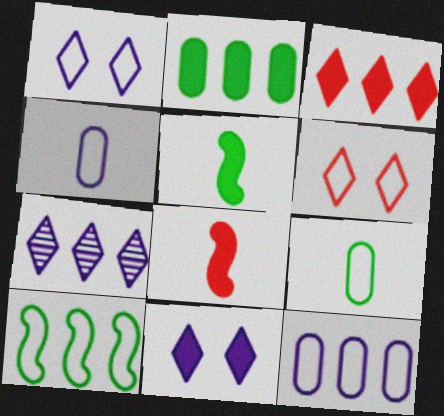[[2, 8, 11], 
[4, 6, 10]]